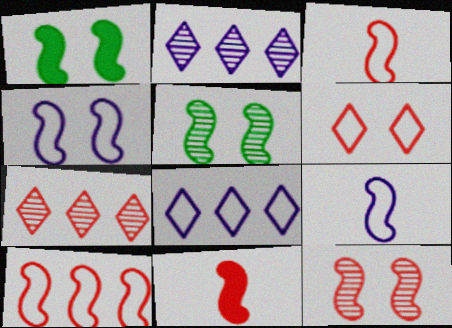[[1, 4, 12], 
[10, 11, 12]]